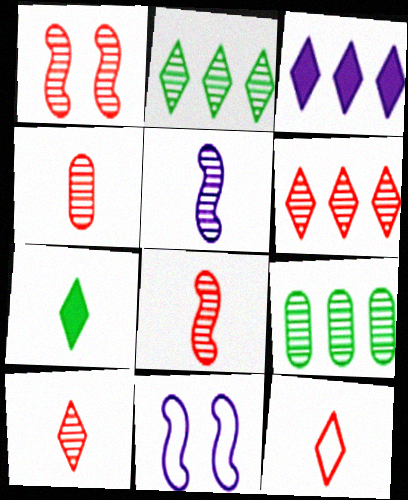[[1, 4, 6], 
[4, 8, 10]]